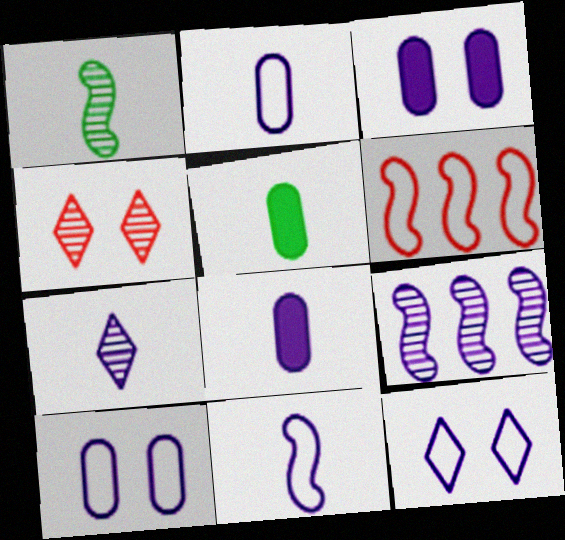[[7, 8, 11], 
[8, 9, 12]]